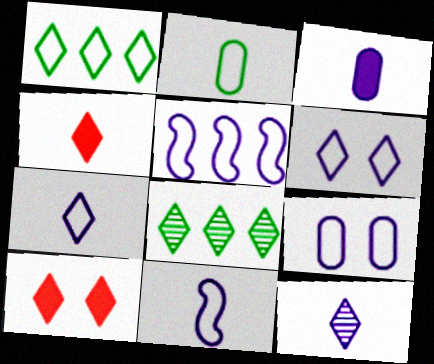[[1, 10, 12], 
[3, 11, 12], 
[4, 6, 8], 
[5, 7, 9], 
[7, 8, 10]]